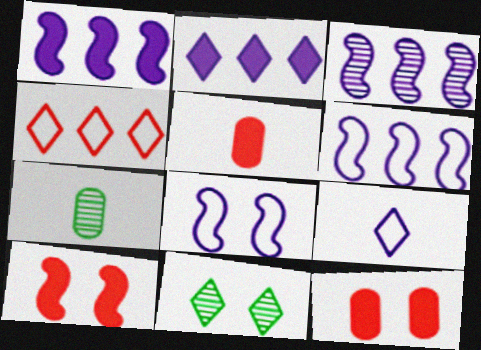[[1, 3, 6], 
[5, 6, 11], 
[8, 11, 12]]